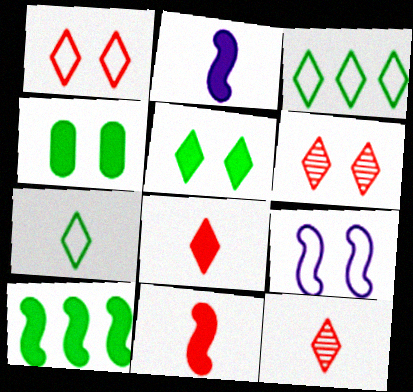[[4, 6, 9]]